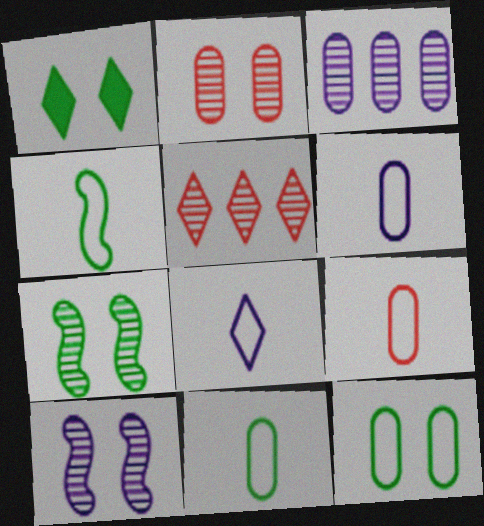[[1, 5, 8], 
[1, 7, 12], 
[4, 8, 9], 
[6, 9, 11]]